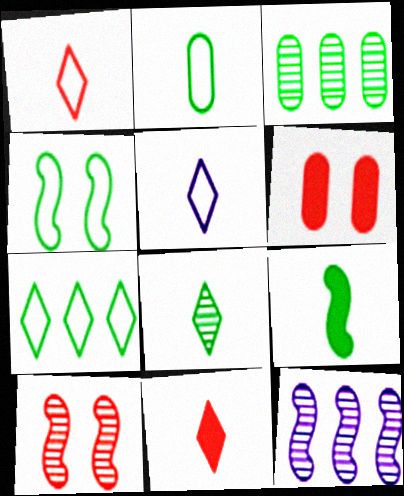[[2, 4, 7], 
[2, 8, 9], 
[5, 8, 11]]